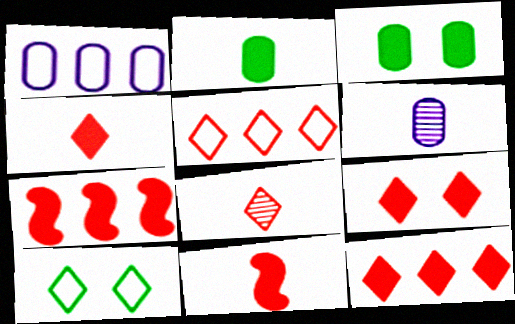[[4, 9, 12], 
[5, 8, 9], 
[6, 7, 10]]